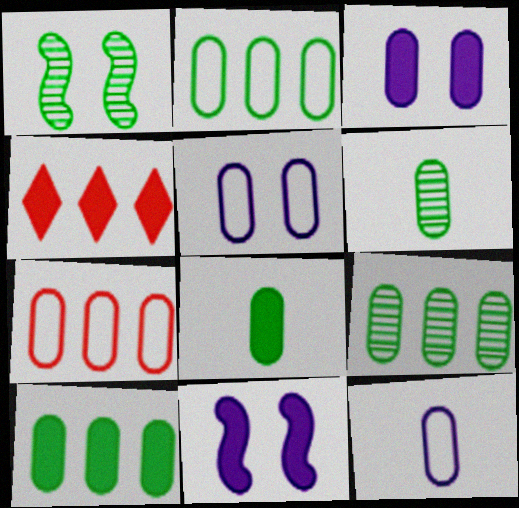[[1, 4, 12], 
[2, 9, 10], 
[3, 6, 7], 
[4, 8, 11]]